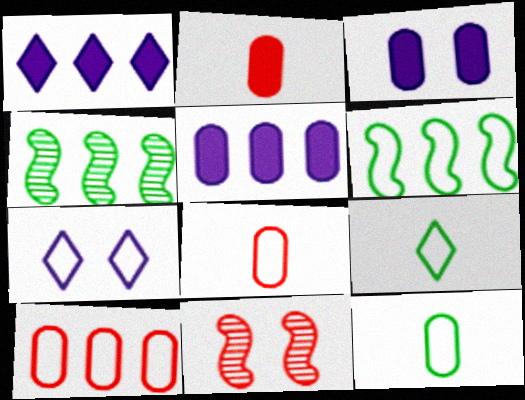[[1, 4, 10], 
[1, 11, 12], 
[2, 4, 7], 
[5, 9, 11], 
[6, 7, 8]]